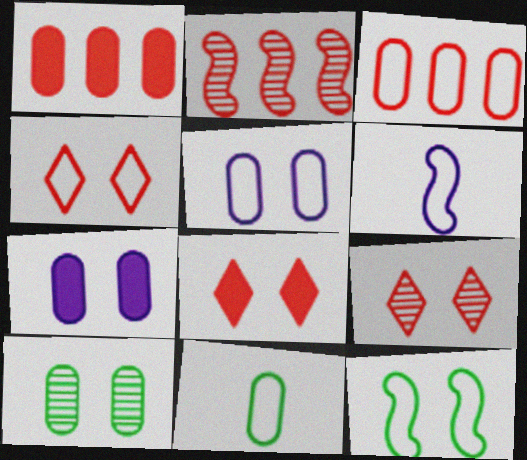[[3, 5, 11], 
[4, 5, 12], 
[4, 8, 9], 
[7, 9, 12]]